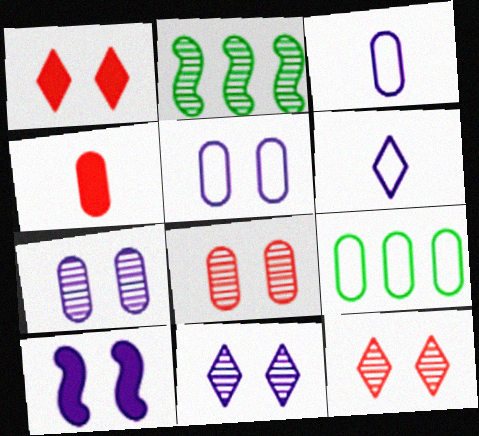[[1, 2, 3], 
[4, 7, 9], 
[5, 10, 11]]